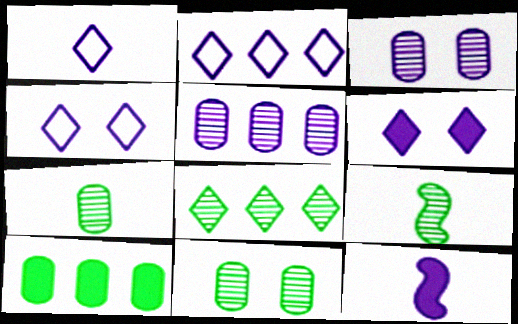[[1, 2, 4], 
[2, 3, 12], 
[4, 5, 12], 
[8, 9, 11]]